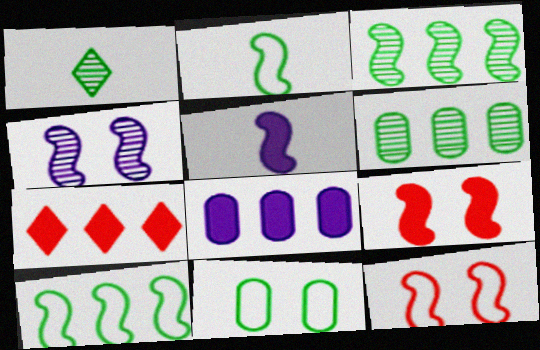[[1, 8, 12], 
[3, 5, 12]]